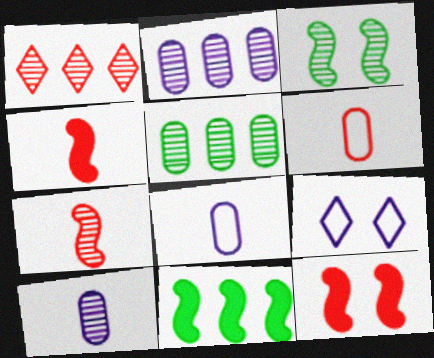[[1, 3, 10], 
[1, 6, 12], 
[4, 5, 9]]